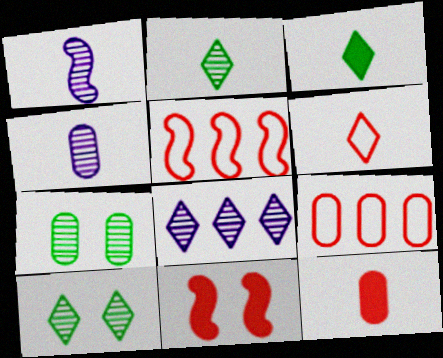[]